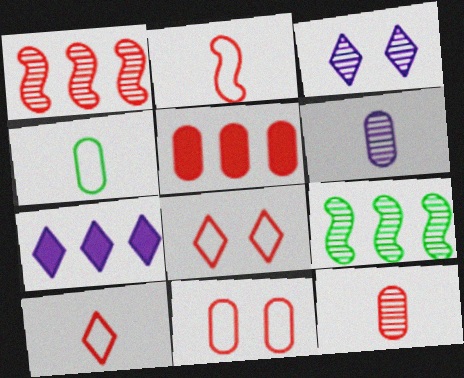[[3, 9, 12], 
[5, 11, 12]]